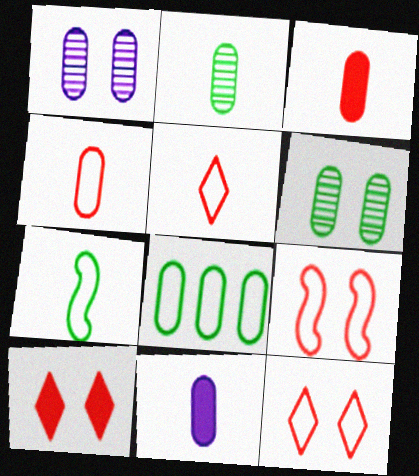[[1, 3, 8], 
[2, 4, 11]]